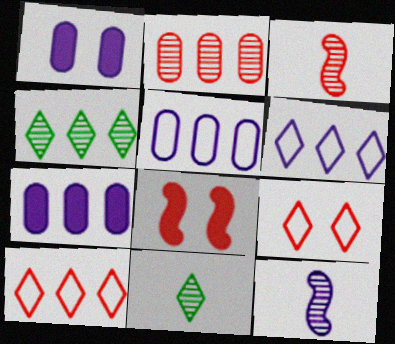[[1, 6, 12], 
[5, 8, 11]]